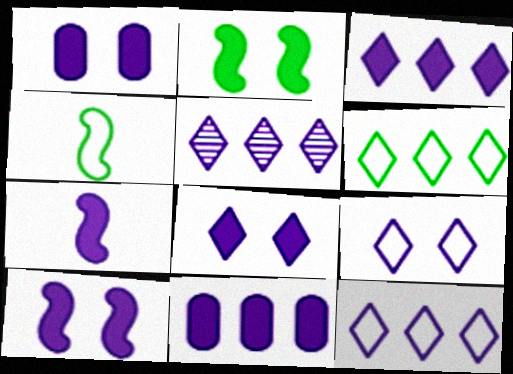[[1, 3, 7], 
[1, 8, 10], 
[3, 5, 12], 
[7, 8, 11]]